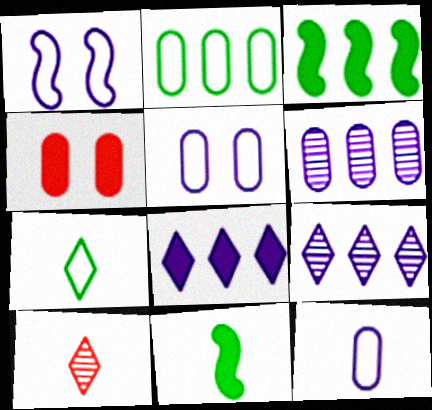[[3, 5, 10], 
[4, 8, 11], 
[10, 11, 12]]